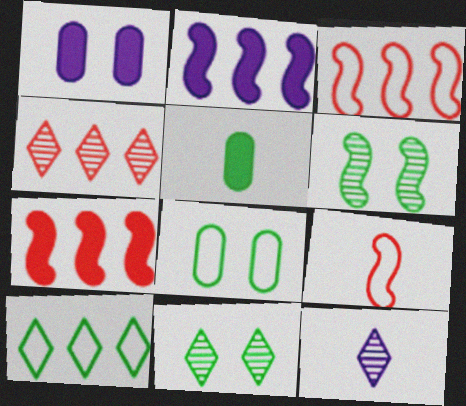[[2, 6, 9], 
[4, 11, 12], 
[5, 6, 10], 
[5, 9, 12], 
[7, 8, 12]]